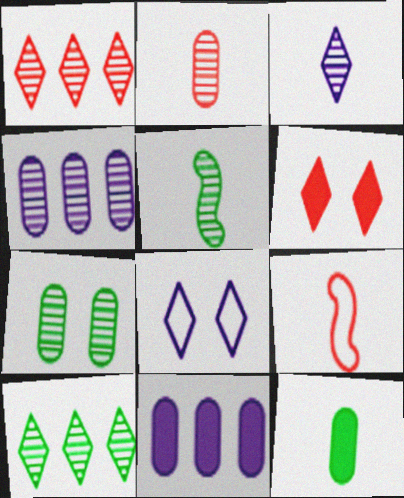[[2, 3, 5], 
[2, 4, 7], 
[3, 9, 12], 
[5, 7, 10]]